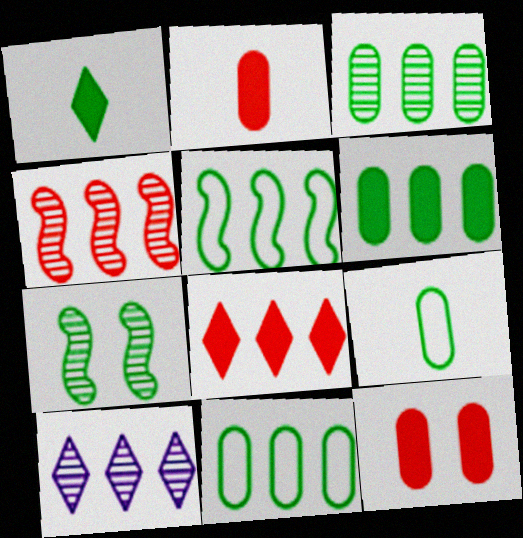[[1, 7, 11], 
[3, 4, 10], 
[3, 6, 11]]